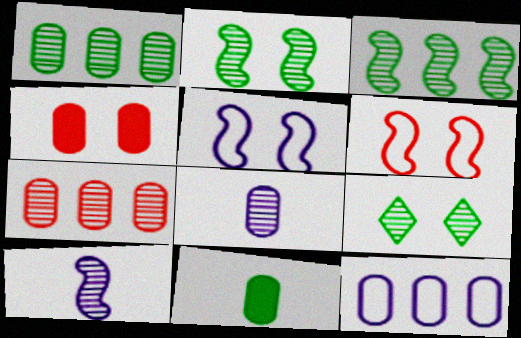[[4, 5, 9], 
[7, 9, 10]]